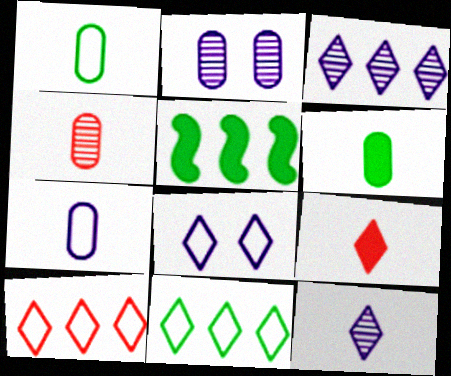[[4, 5, 8], 
[4, 6, 7]]